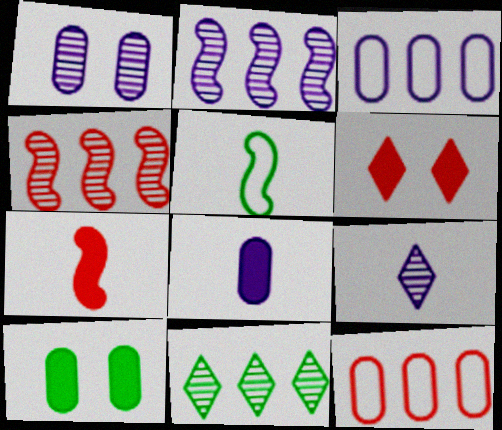[[1, 2, 9], 
[1, 3, 8], 
[5, 10, 11]]